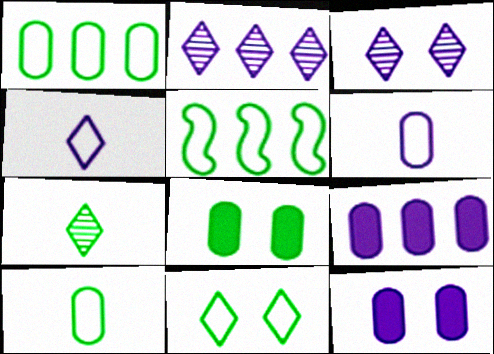[[5, 7, 8], 
[5, 10, 11]]